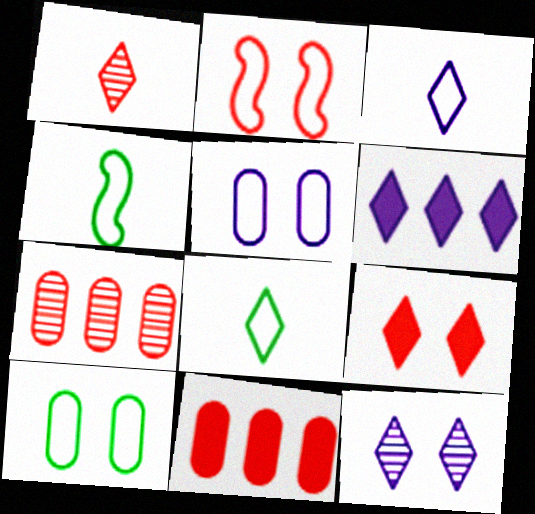[[1, 2, 11], 
[3, 6, 12], 
[4, 11, 12]]